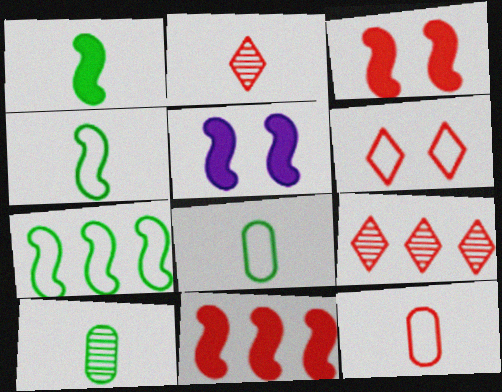[[1, 5, 11], 
[3, 9, 12], 
[5, 8, 9]]